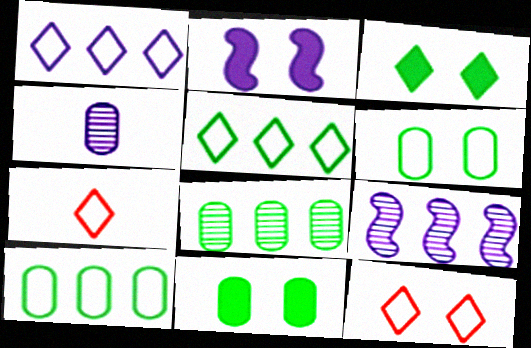[[1, 2, 4], 
[2, 7, 8], 
[7, 9, 11]]